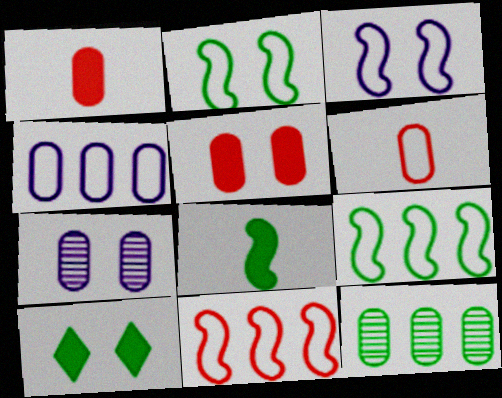[]